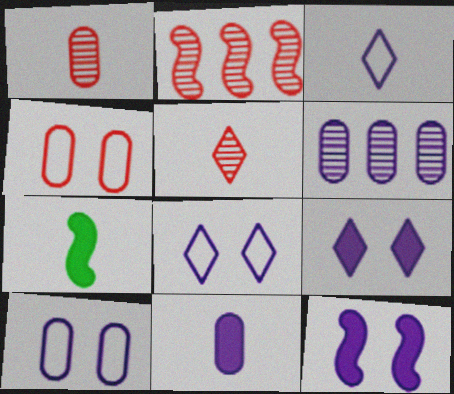[[1, 3, 7], 
[3, 6, 12], 
[6, 10, 11]]